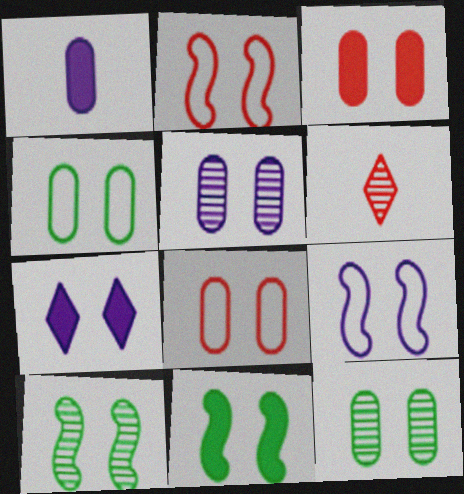[[2, 7, 12], 
[3, 4, 5], 
[3, 7, 11], 
[5, 7, 9], 
[7, 8, 10]]